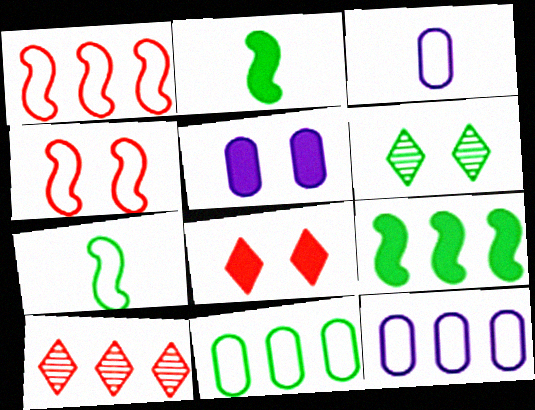[[2, 6, 11], 
[4, 5, 6], 
[5, 7, 10], 
[9, 10, 12]]